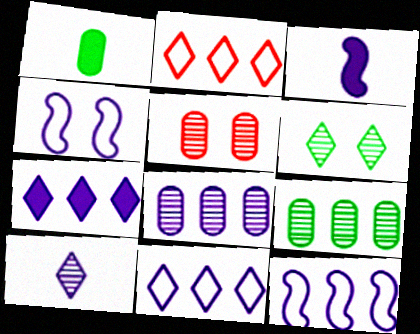[[7, 8, 12]]